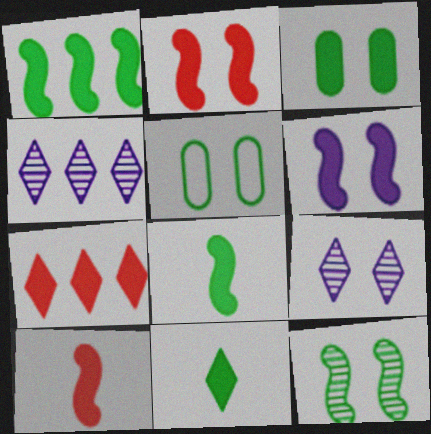[[1, 3, 11], 
[1, 6, 10], 
[2, 5, 9], 
[4, 5, 10]]